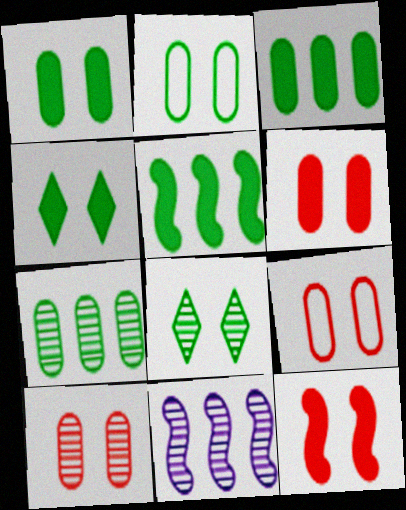[[6, 9, 10]]